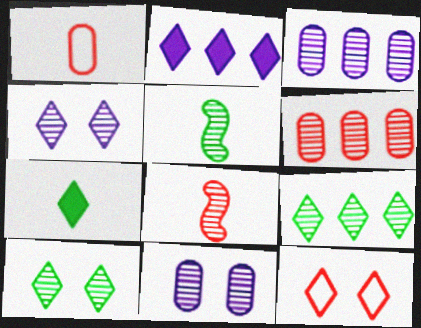[[3, 8, 10], 
[4, 5, 6], 
[8, 9, 11]]